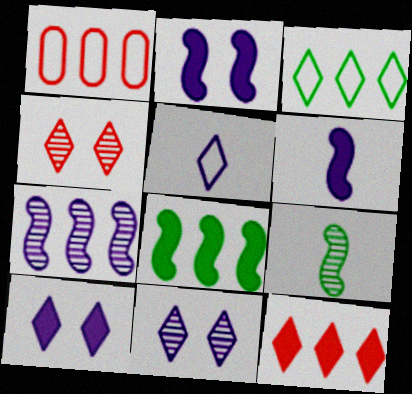[[1, 9, 10]]